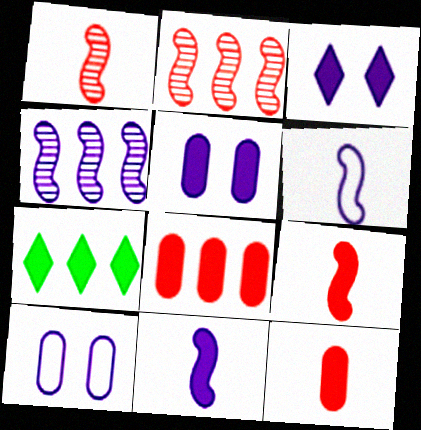[[1, 7, 10], 
[5, 7, 9]]